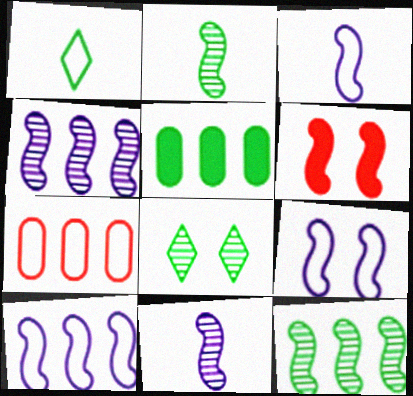[[1, 7, 9], 
[2, 6, 10], 
[3, 6, 12], 
[3, 9, 10]]